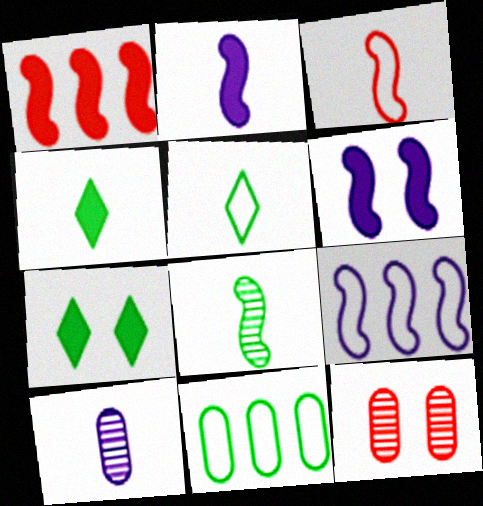[[2, 3, 8], 
[3, 4, 10], 
[4, 9, 12], 
[7, 8, 11]]